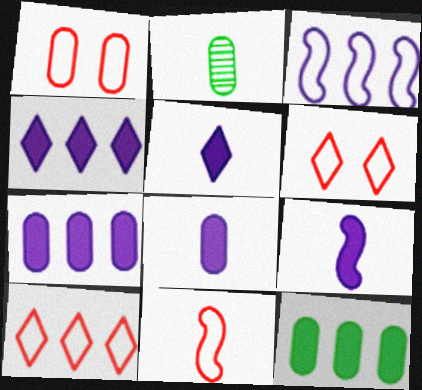[[1, 2, 7], 
[1, 10, 11], 
[2, 5, 11], 
[5, 8, 9]]